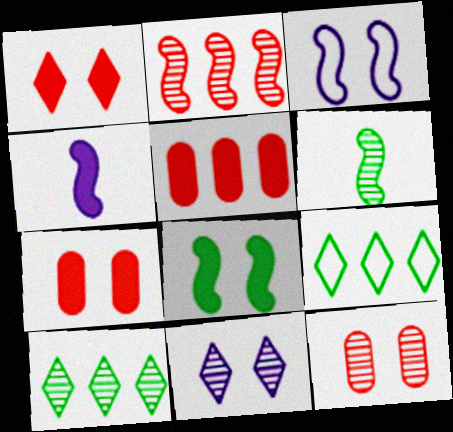[[4, 9, 12]]